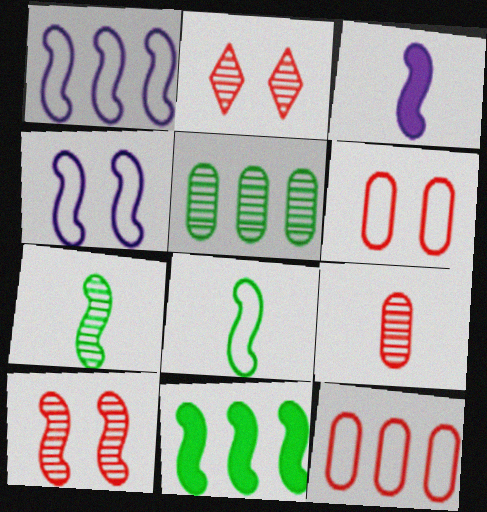[]